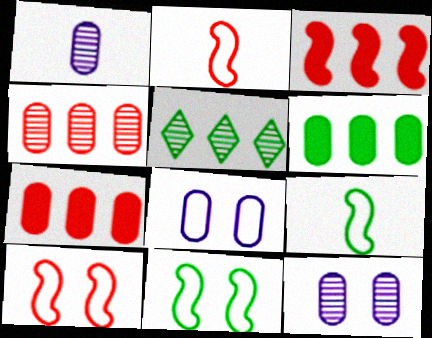[]